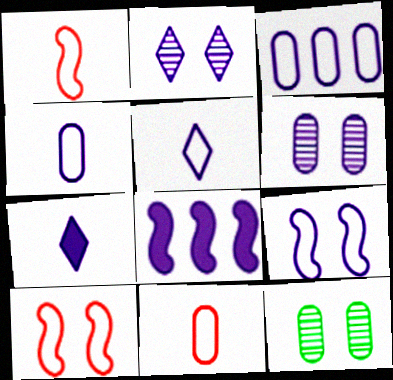[[2, 4, 8], 
[3, 5, 9], 
[5, 6, 8]]